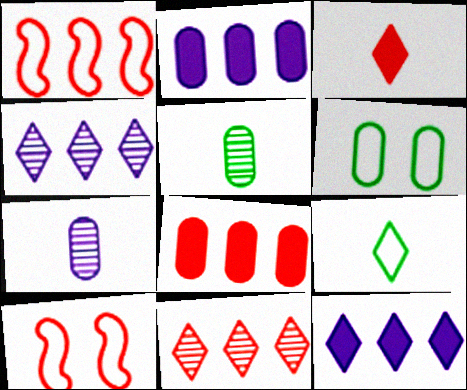[[1, 8, 11], 
[5, 10, 12], 
[6, 7, 8]]